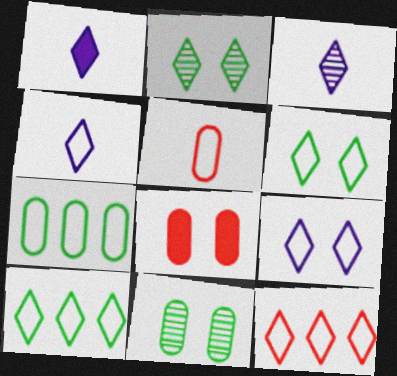[[1, 2, 12], 
[1, 3, 4], 
[4, 6, 12]]